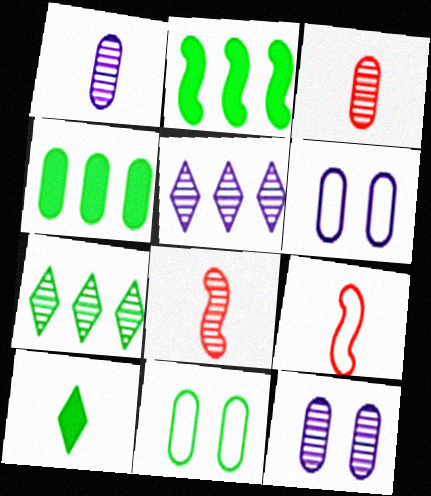[[1, 9, 10], 
[3, 4, 6], 
[7, 8, 12]]